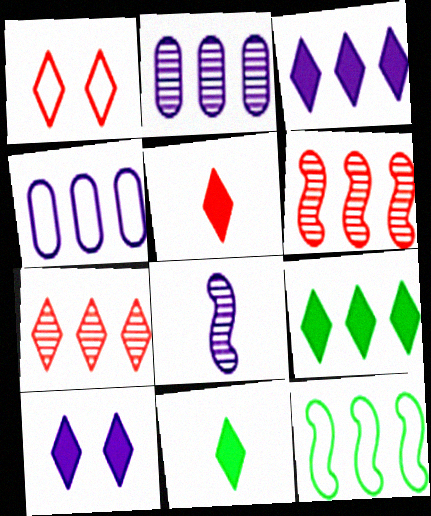[[1, 5, 7], 
[4, 6, 9], 
[4, 8, 10], 
[5, 9, 10]]